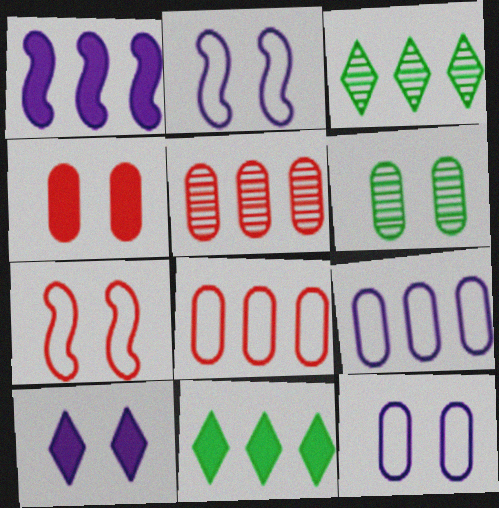[[1, 3, 8], 
[4, 6, 12], 
[6, 7, 10]]